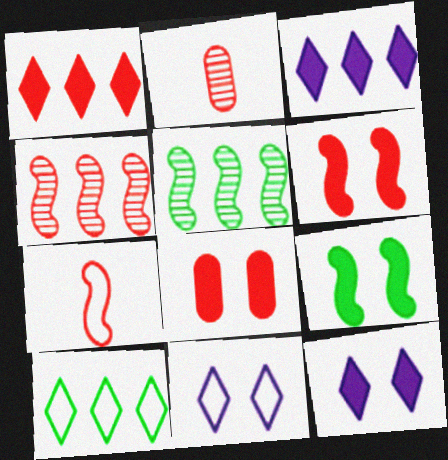[[4, 6, 7], 
[8, 9, 12]]